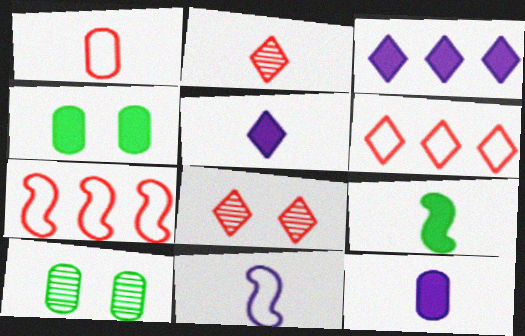[[5, 7, 10]]